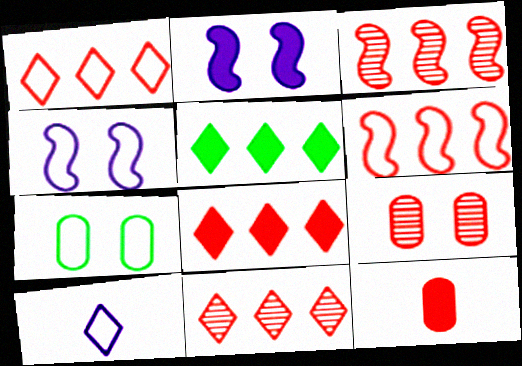[[1, 8, 11], 
[2, 5, 12], 
[6, 7, 10]]